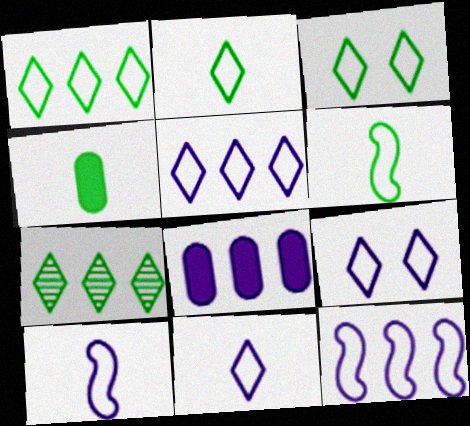[[1, 2, 3], 
[5, 9, 11]]